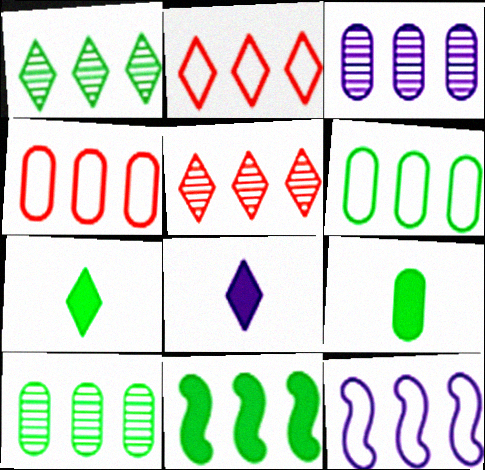[[1, 6, 11], 
[2, 3, 11], 
[2, 6, 12]]